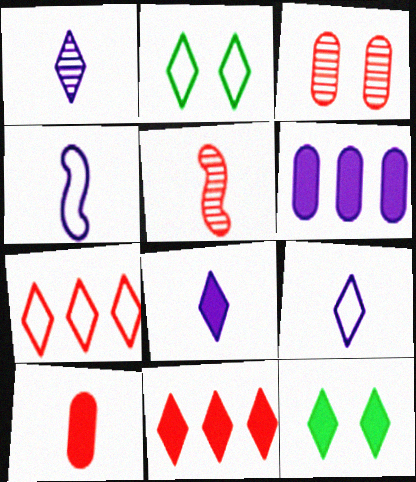[[1, 2, 11], 
[1, 7, 12], 
[1, 8, 9], 
[2, 5, 6], 
[2, 7, 9], 
[8, 11, 12]]